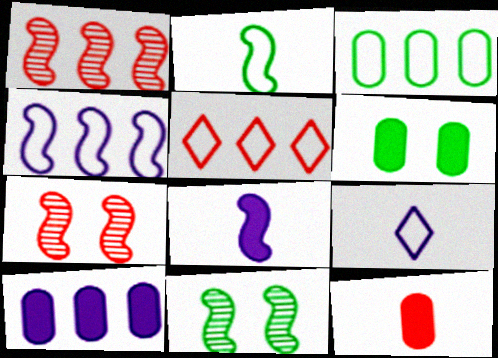[[1, 6, 9], 
[3, 4, 5], 
[5, 7, 12], 
[6, 10, 12]]